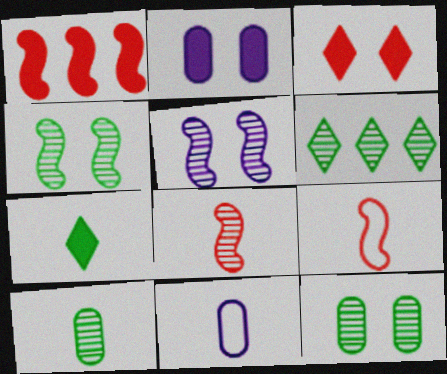[[1, 2, 7], 
[2, 6, 9], 
[4, 6, 10], 
[7, 8, 11]]